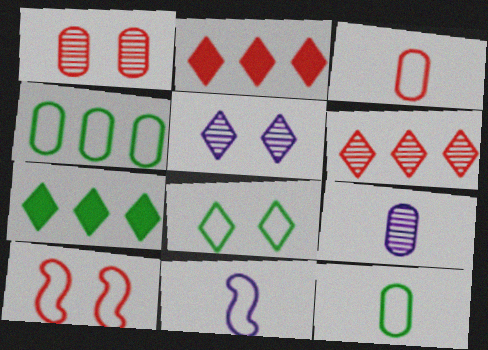[[1, 7, 11], 
[7, 9, 10]]